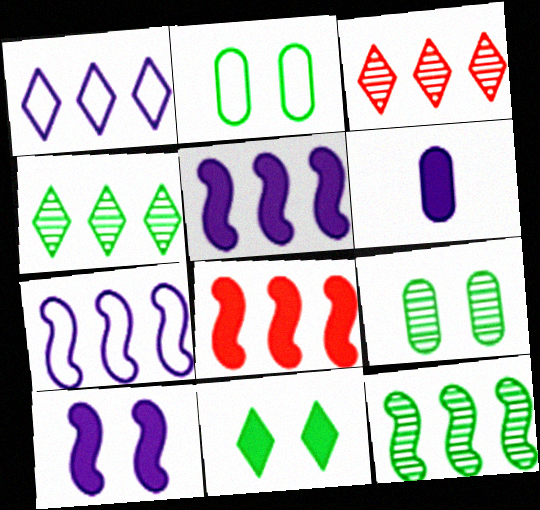[[6, 8, 11], 
[7, 8, 12]]